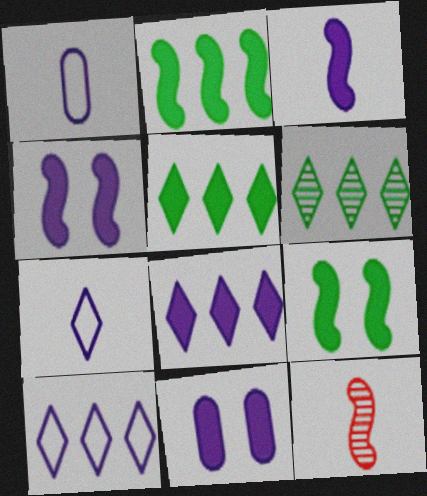[[3, 8, 11]]